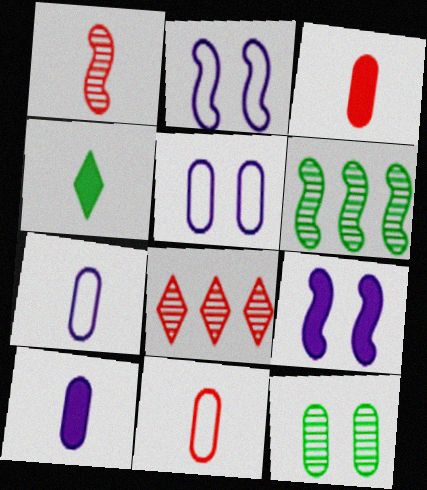[[1, 4, 7]]